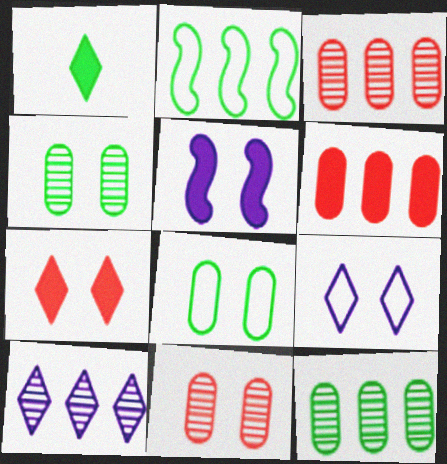[[1, 2, 4], 
[1, 5, 6], 
[2, 6, 10]]